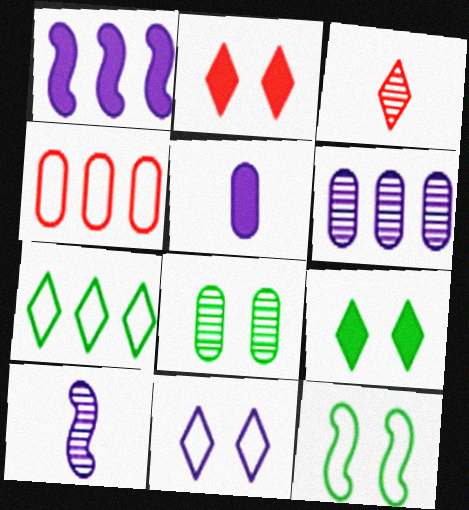[[4, 5, 8], 
[4, 9, 10], 
[8, 9, 12]]